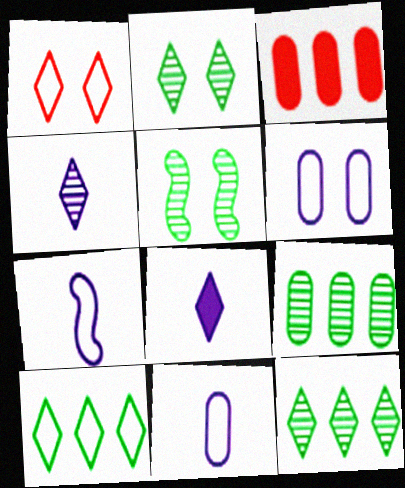[[1, 8, 12], 
[2, 3, 7]]